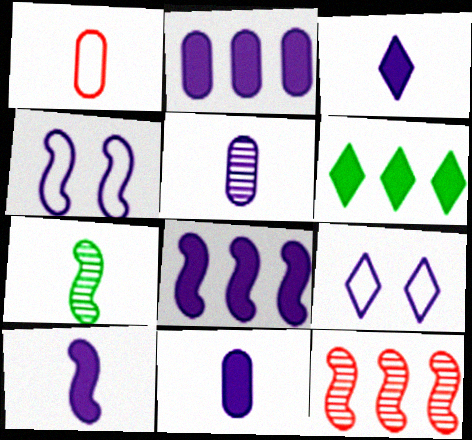[[1, 3, 7], 
[3, 10, 11], 
[5, 8, 9]]